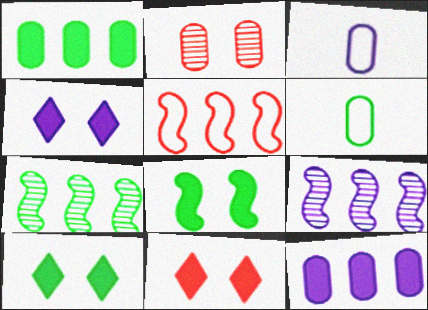[[1, 2, 3], 
[2, 6, 12], 
[3, 4, 9], 
[3, 7, 11], 
[4, 10, 11], 
[6, 7, 10], 
[6, 9, 11]]